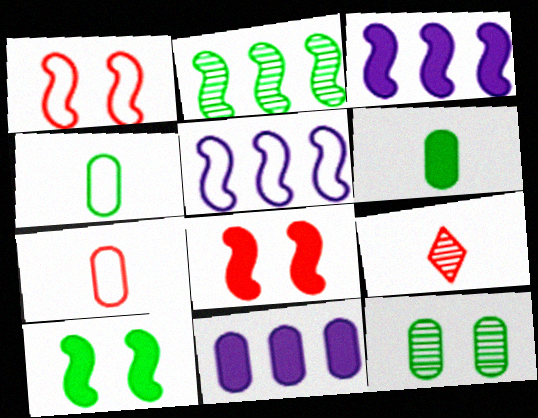[[7, 11, 12]]